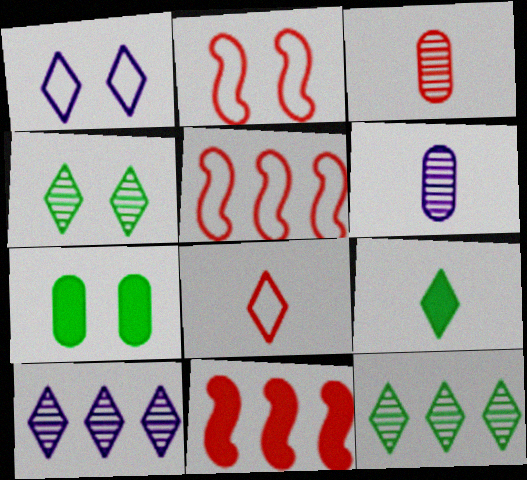[]